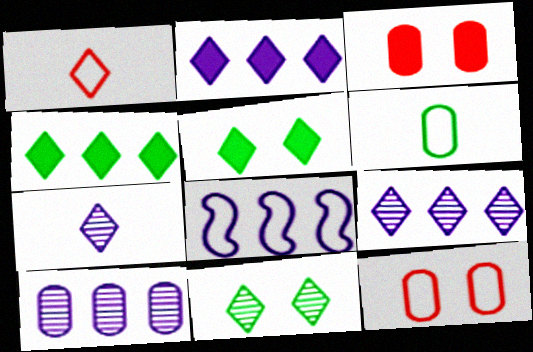[[1, 2, 11], 
[1, 5, 9], 
[2, 8, 10], 
[3, 6, 10]]